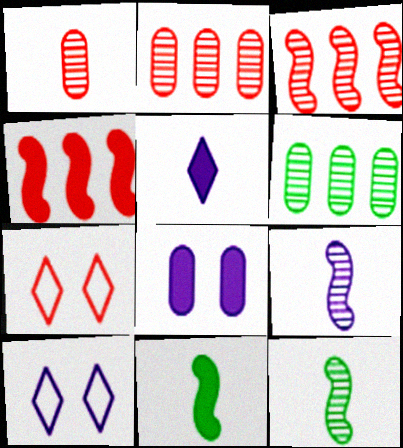[[1, 4, 7], 
[2, 10, 11]]